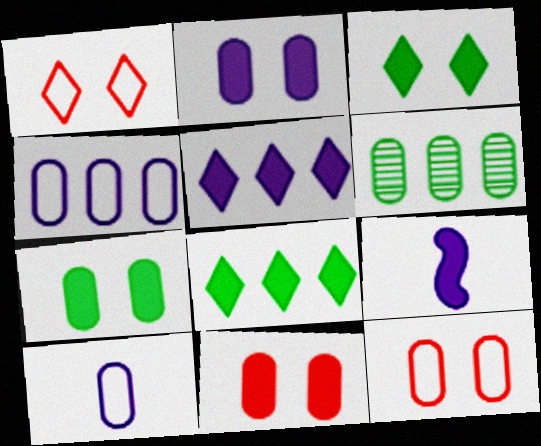[[1, 6, 9], 
[2, 5, 9], 
[2, 7, 11], 
[6, 10, 11], 
[8, 9, 11]]